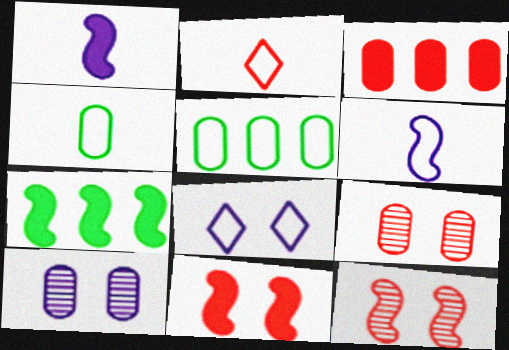[[1, 7, 11], 
[2, 3, 12], 
[2, 4, 6], 
[2, 7, 10], 
[3, 4, 10], 
[6, 7, 12]]